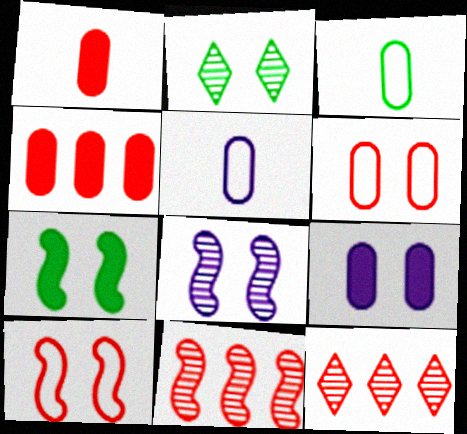[[1, 10, 12], 
[2, 9, 10], 
[5, 7, 12], 
[7, 8, 10]]